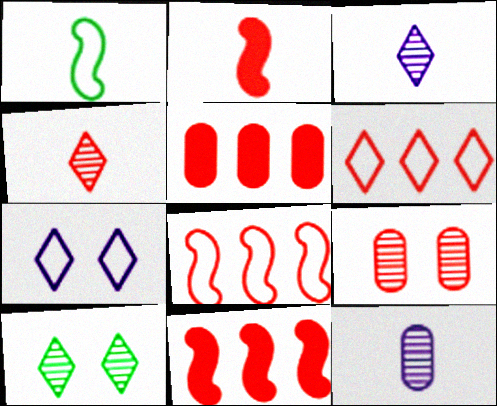[[2, 6, 9]]